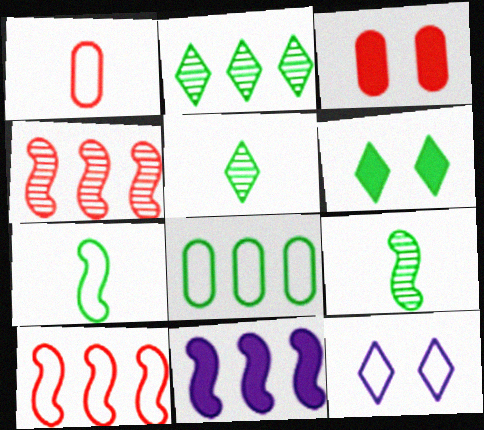[[6, 8, 9]]